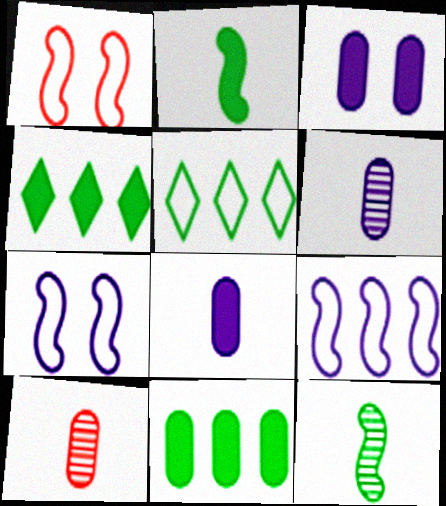[[1, 4, 6], 
[4, 7, 10]]